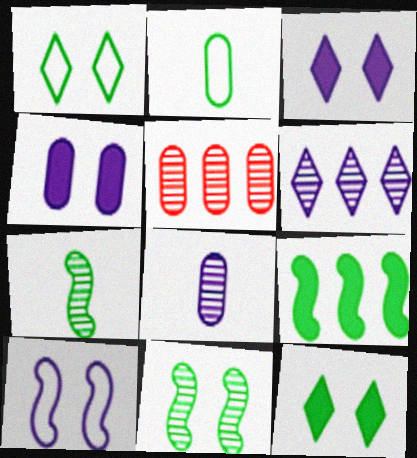[[2, 4, 5]]